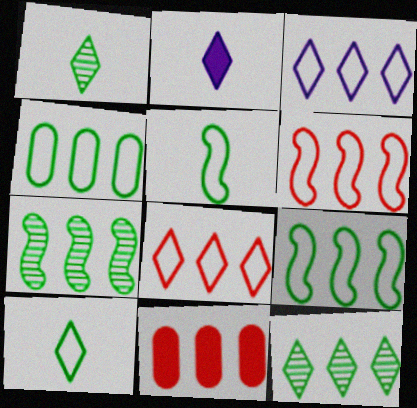[[3, 4, 6], 
[3, 7, 11]]